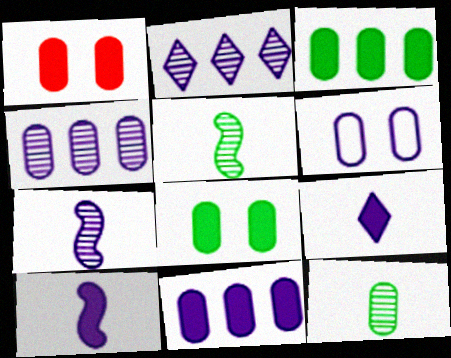[[2, 6, 10]]